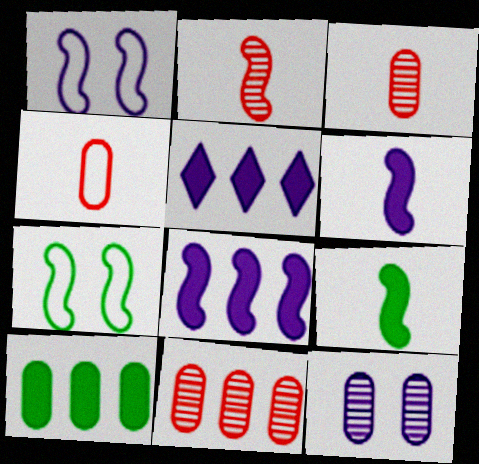[[2, 7, 8], 
[3, 5, 7], 
[4, 10, 12]]